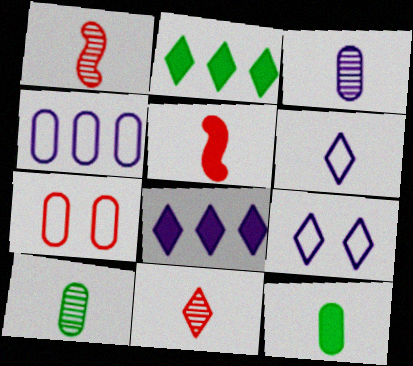[[1, 6, 12], 
[2, 9, 11], 
[5, 6, 10]]